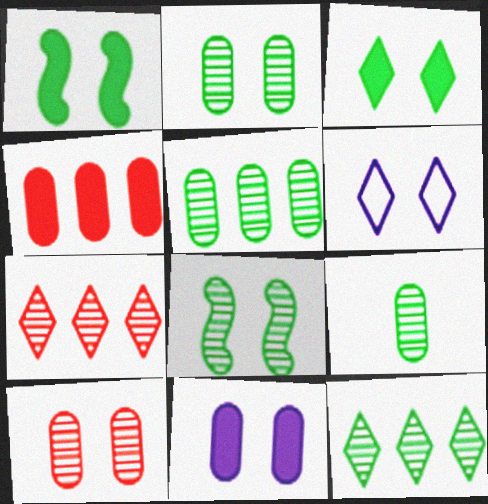[[1, 6, 10], 
[2, 5, 9], 
[8, 9, 12]]